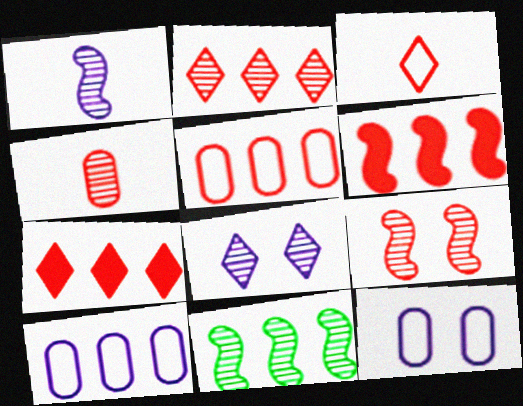[[1, 9, 11], 
[2, 4, 9], 
[2, 5, 6], 
[4, 8, 11], 
[7, 10, 11]]